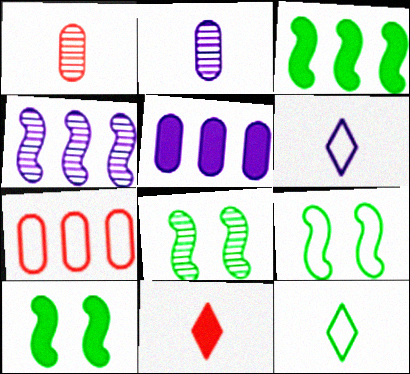[[5, 10, 11], 
[6, 7, 9], 
[8, 9, 10]]